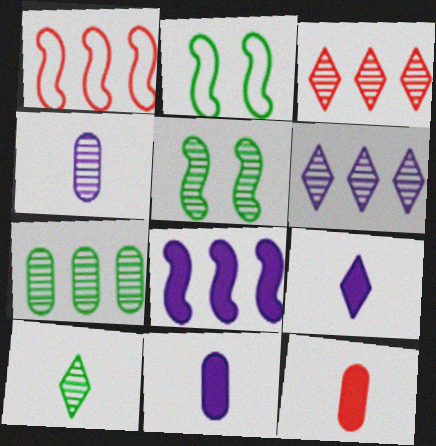[[2, 3, 11], 
[2, 6, 12], 
[3, 4, 5], 
[5, 7, 10]]